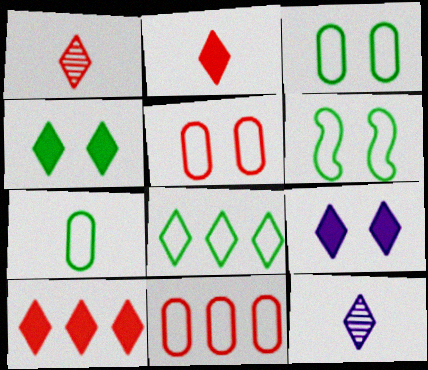[[1, 8, 9], 
[6, 7, 8]]